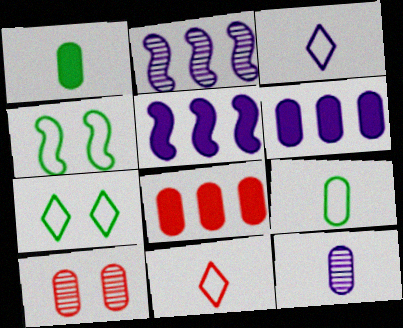[[6, 9, 10]]